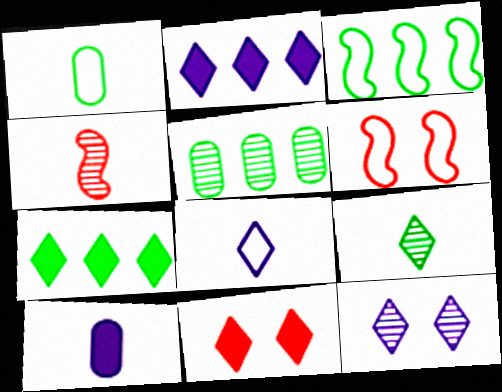[[2, 8, 12], 
[3, 5, 7], 
[4, 5, 12]]